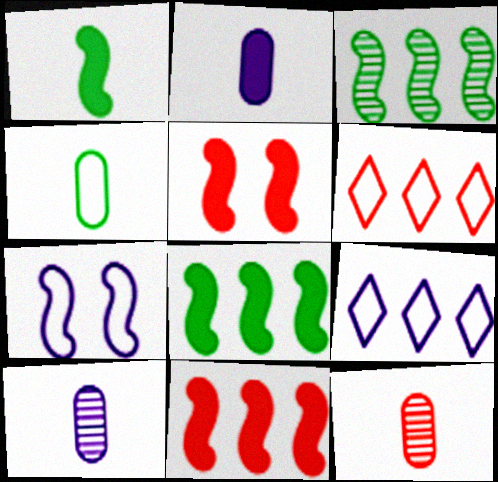[[2, 4, 12], 
[4, 6, 7], 
[5, 6, 12]]